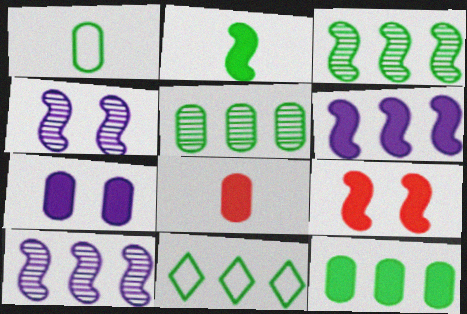[[2, 6, 9], 
[3, 11, 12], 
[4, 8, 11], 
[7, 8, 12]]